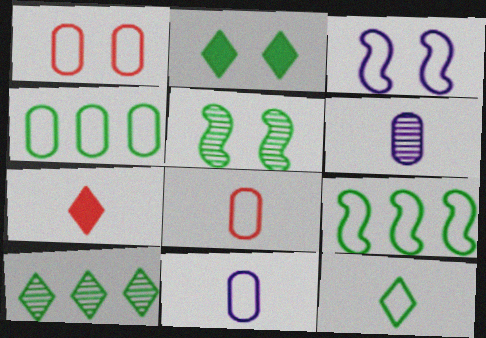[[1, 4, 11], 
[2, 10, 12]]